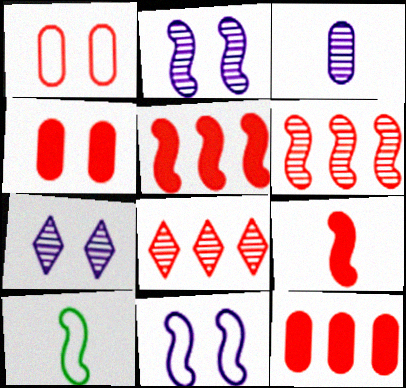[[1, 8, 9], 
[2, 5, 10], 
[7, 10, 12]]